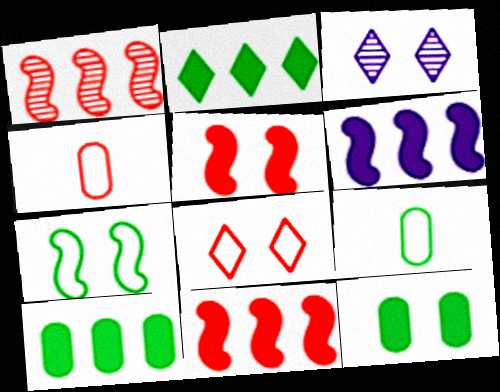[[3, 9, 11]]